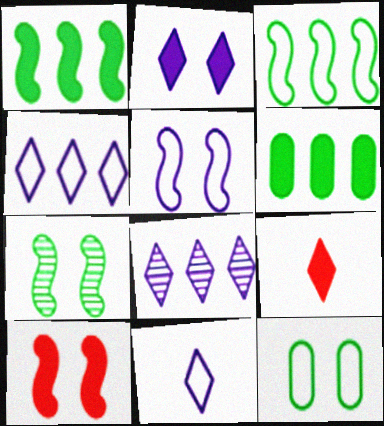[[2, 8, 11], 
[5, 7, 10]]